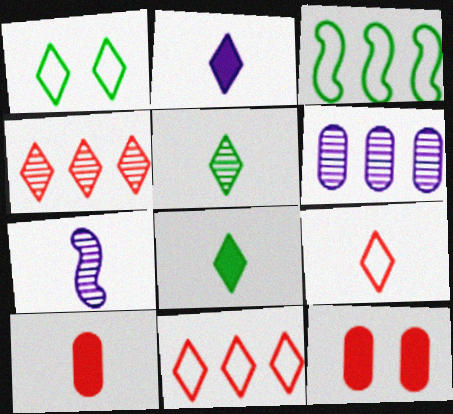[[1, 2, 4], 
[2, 5, 9]]